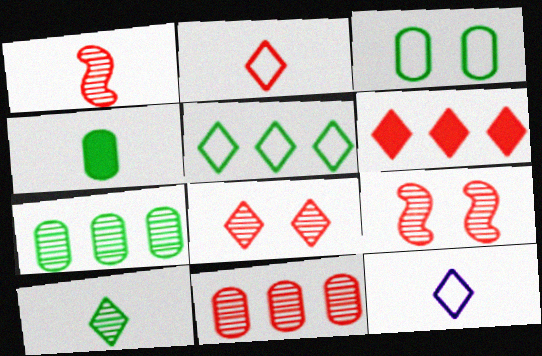[[1, 4, 12], 
[1, 8, 11], 
[2, 6, 8], 
[3, 4, 7]]